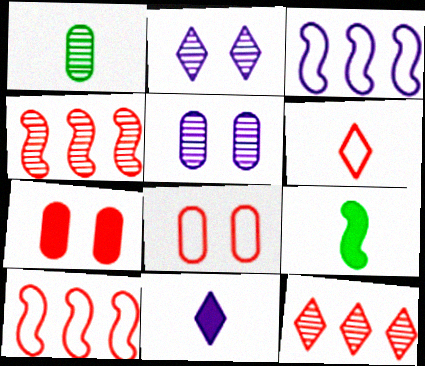[[1, 2, 4], 
[3, 5, 11], 
[4, 6, 7], 
[6, 8, 10]]